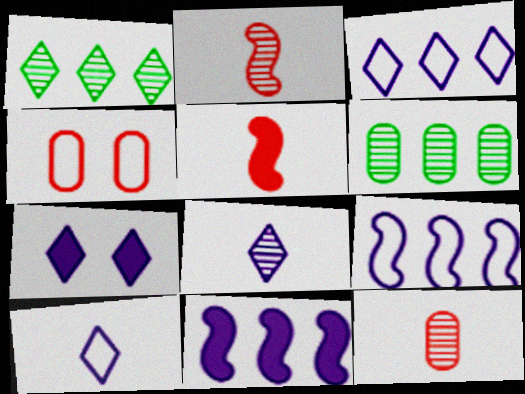[[3, 7, 8]]